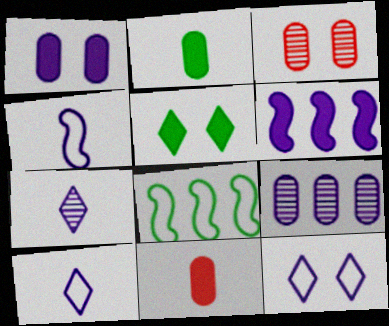[[5, 6, 11]]